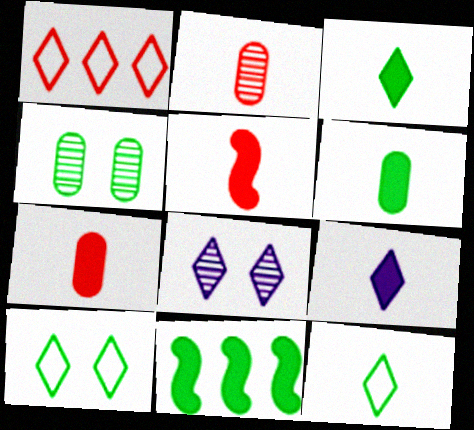[[1, 3, 8], 
[4, 11, 12], 
[5, 6, 9]]